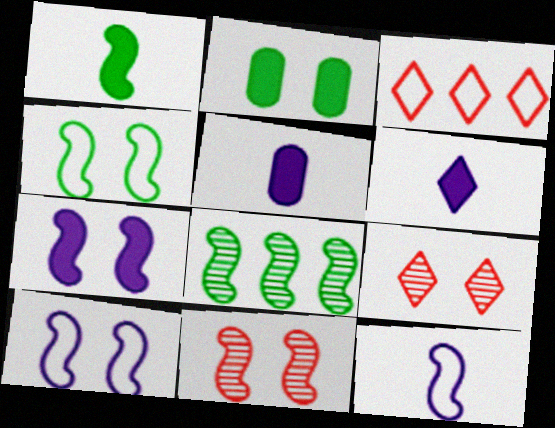[[1, 4, 8], 
[2, 9, 10], 
[4, 7, 11]]